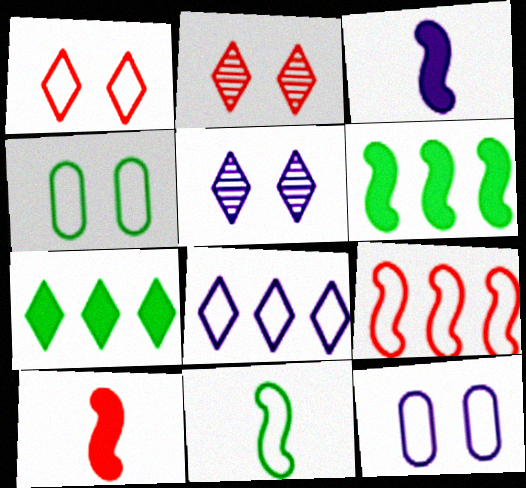[]